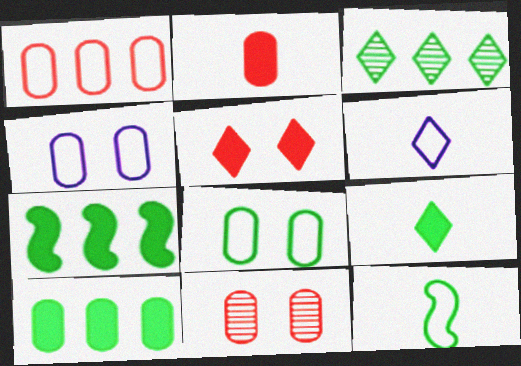[[1, 2, 11], 
[3, 5, 6], 
[6, 7, 11]]